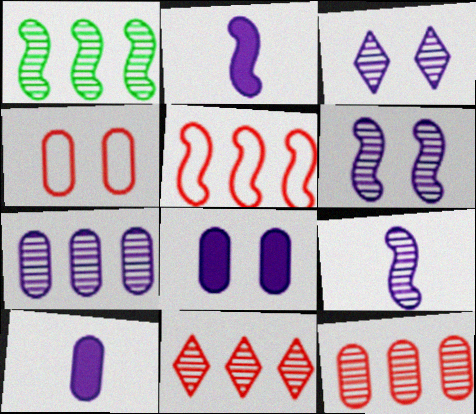[[1, 7, 11], 
[3, 7, 9]]